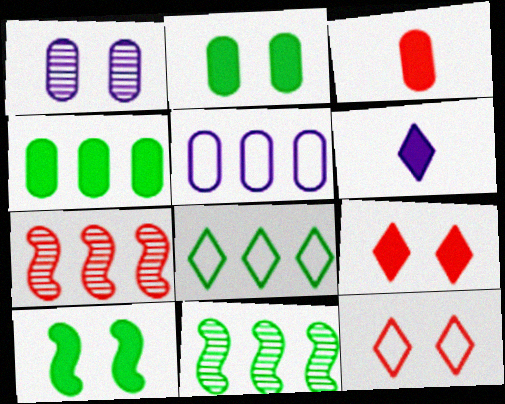[[1, 10, 12], 
[3, 7, 12], 
[4, 8, 11]]